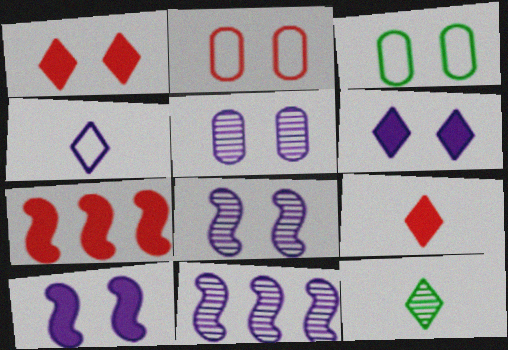[[1, 3, 8], 
[3, 9, 11], 
[4, 9, 12]]